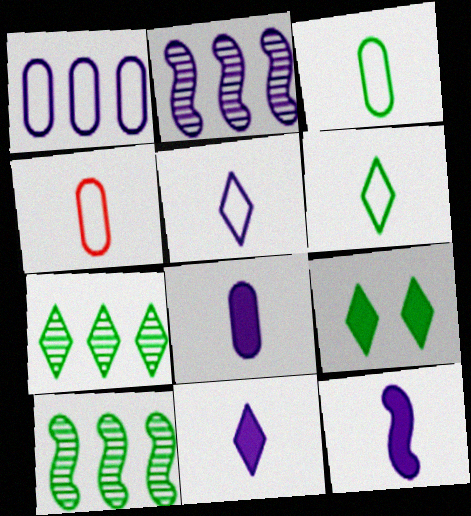[[2, 4, 9], 
[3, 9, 10], 
[6, 7, 9], 
[8, 11, 12]]